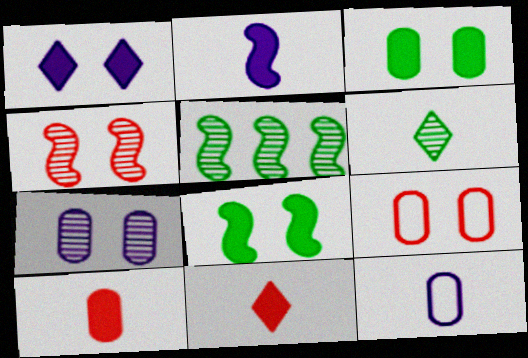[[3, 7, 9]]